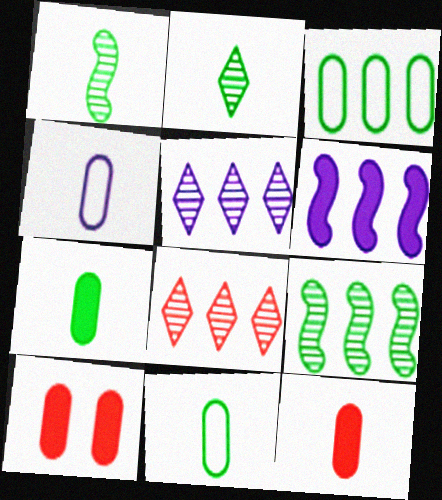[[3, 6, 8]]